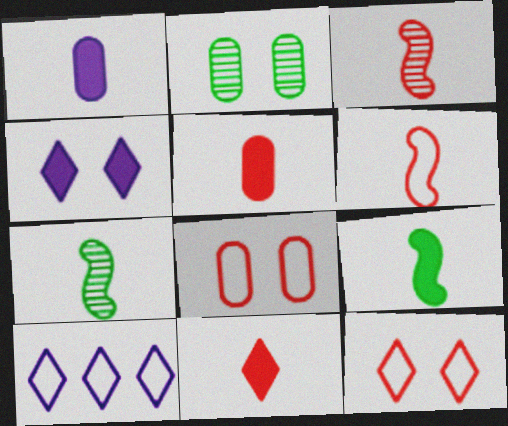[[1, 9, 11]]